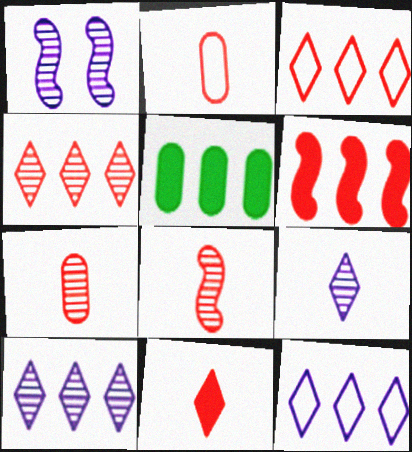[[2, 8, 11]]